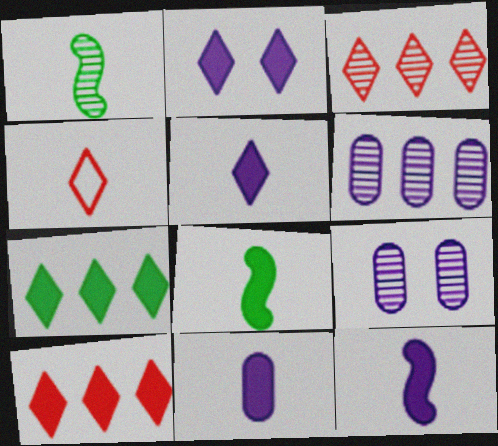[[1, 3, 9], 
[1, 4, 11], 
[5, 11, 12]]